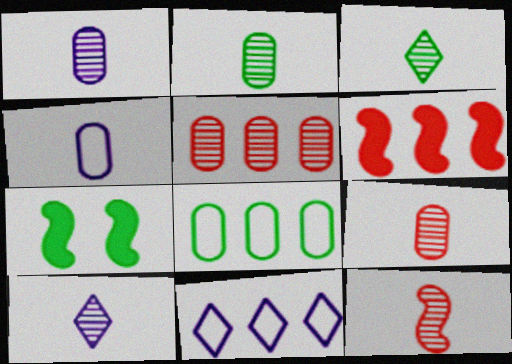[[1, 2, 9], 
[1, 3, 12], 
[2, 10, 12], 
[3, 7, 8], 
[7, 9, 11]]